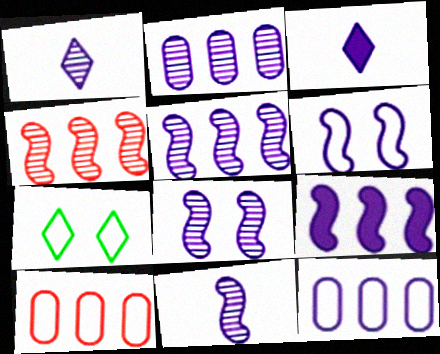[[1, 2, 8], 
[2, 3, 6], 
[3, 8, 12], 
[5, 8, 11], 
[6, 9, 11]]